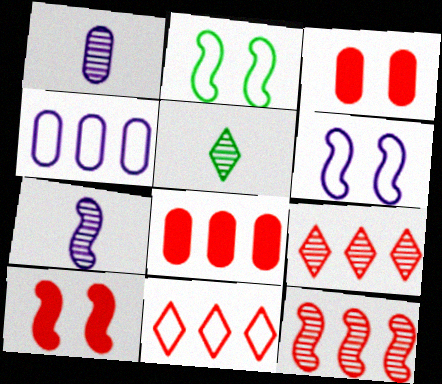[[4, 5, 10], 
[5, 6, 8], 
[8, 11, 12]]